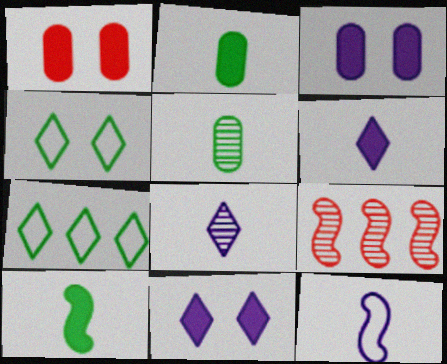[]